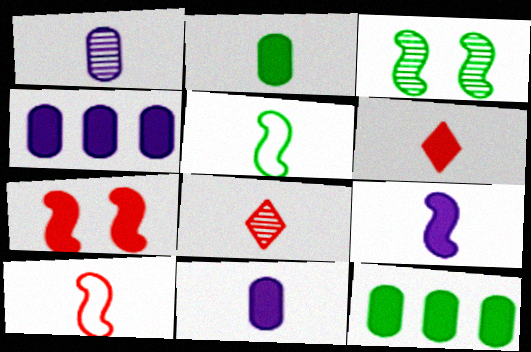[[1, 5, 6], 
[2, 6, 9], 
[5, 8, 11]]